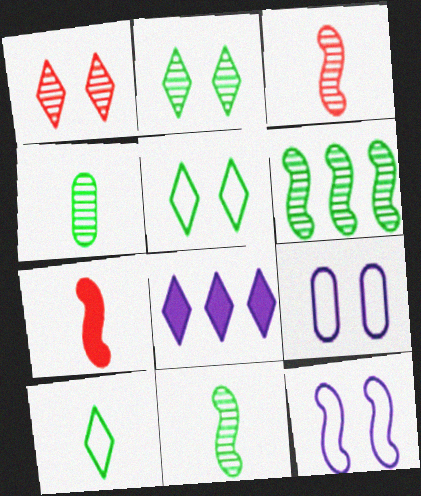[[1, 8, 10], 
[2, 4, 6], 
[6, 7, 12]]